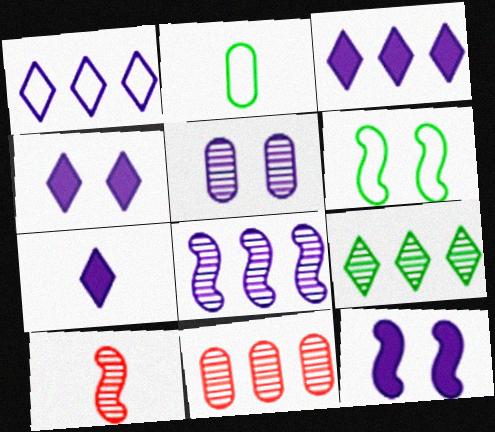[[2, 7, 10], 
[3, 4, 7], 
[5, 9, 10], 
[6, 7, 11], 
[8, 9, 11]]